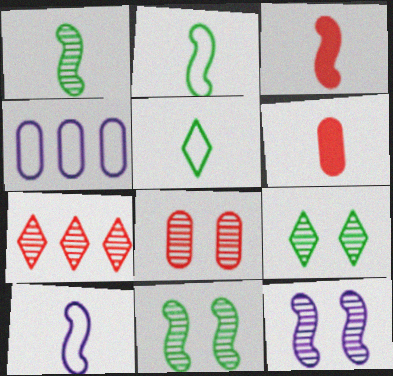[[1, 3, 10], 
[3, 4, 9], 
[8, 9, 12]]